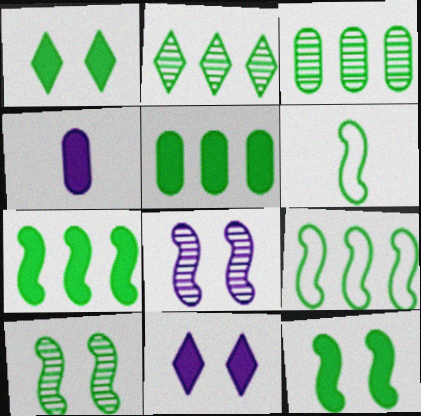[[1, 3, 6], 
[2, 5, 9], 
[6, 7, 10]]